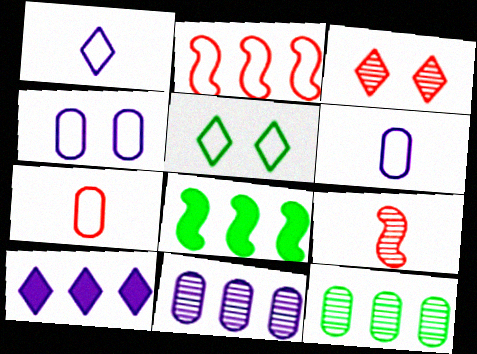[[2, 5, 6], 
[2, 10, 12], 
[3, 6, 8]]